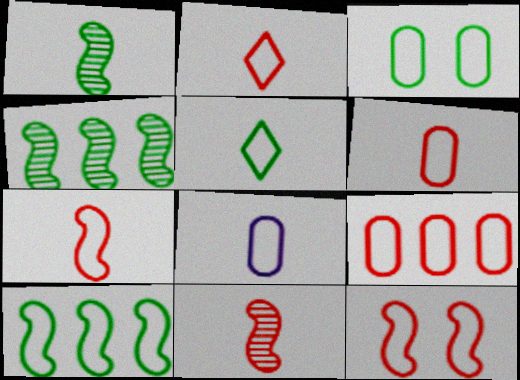[[2, 6, 7], 
[2, 9, 12], 
[3, 5, 10], 
[3, 8, 9], 
[5, 7, 8]]